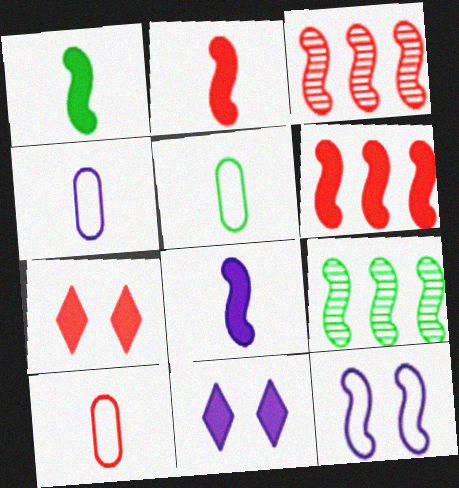[[1, 2, 8], 
[1, 3, 12], 
[2, 9, 12], 
[3, 5, 11], 
[3, 7, 10], 
[4, 5, 10], 
[4, 7, 9], 
[9, 10, 11]]